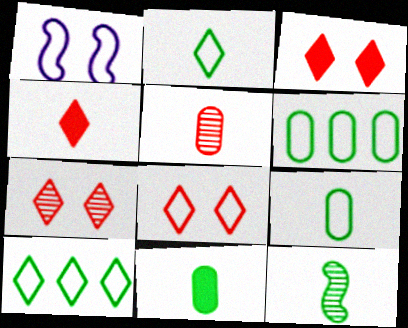[[2, 11, 12], 
[3, 7, 8]]